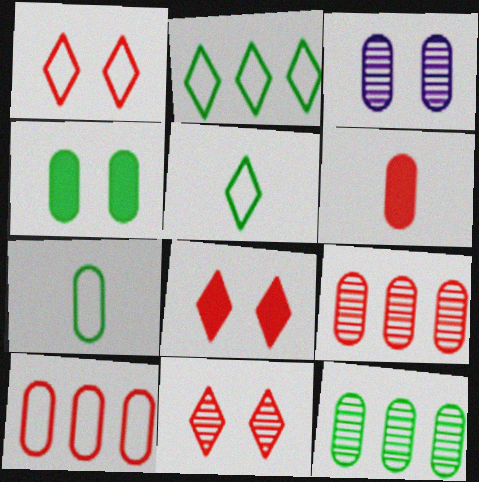[[1, 8, 11], 
[4, 7, 12]]